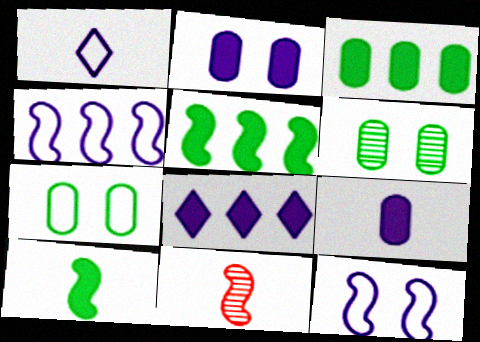[[5, 11, 12], 
[7, 8, 11]]